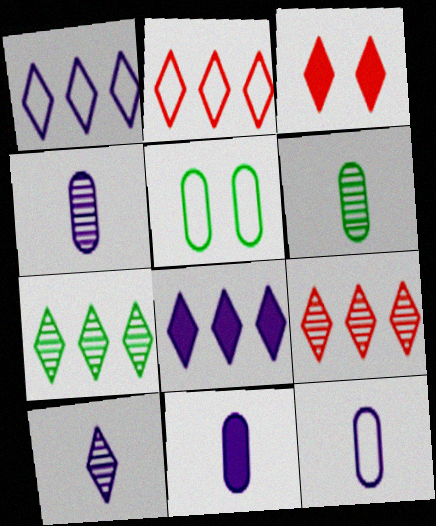[[2, 7, 8], 
[4, 11, 12]]